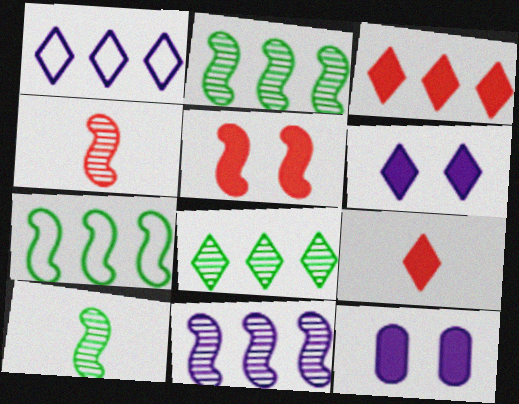[[1, 3, 8]]